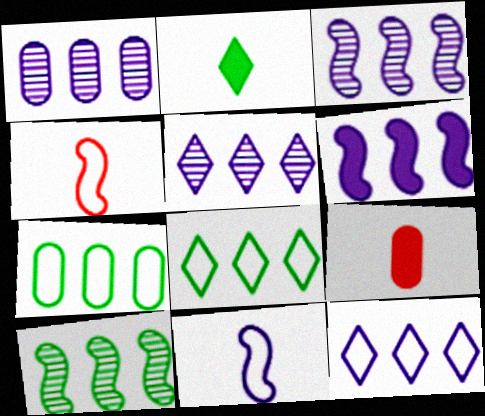[[1, 3, 5], 
[1, 6, 12]]